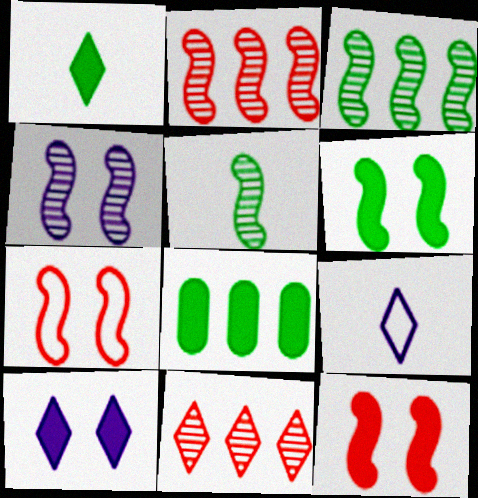[[1, 6, 8], 
[2, 4, 5], 
[4, 6, 7]]